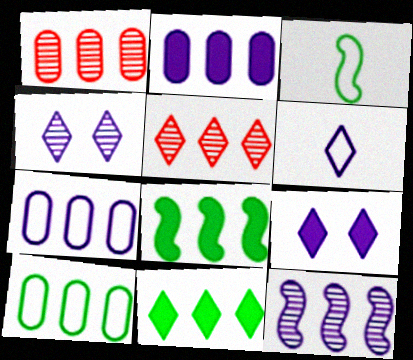[[1, 2, 10], 
[1, 3, 9], 
[5, 7, 8]]